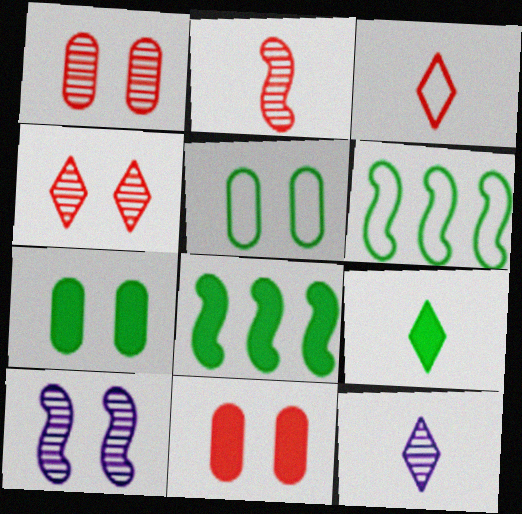[[3, 9, 12], 
[6, 11, 12], 
[7, 8, 9]]